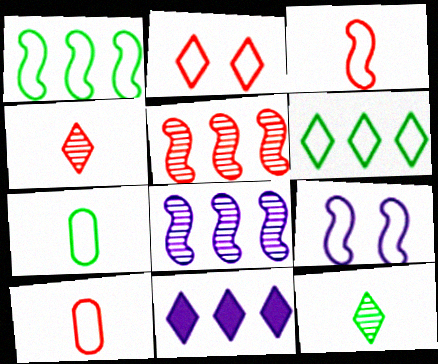[[1, 3, 9], 
[2, 11, 12], 
[6, 9, 10]]